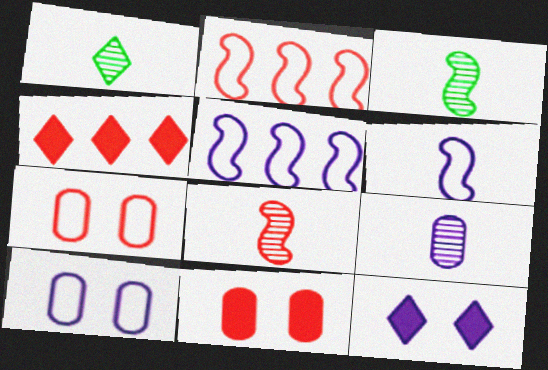[[1, 5, 11], 
[1, 8, 9], 
[3, 4, 10], 
[4, 7, 8], 
[5, 9, 12]]